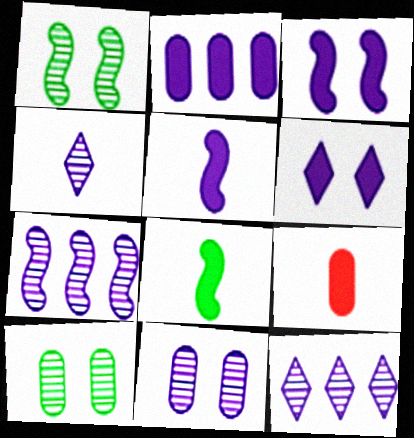[[2, 5, 6], 
[4, 7, 11]]